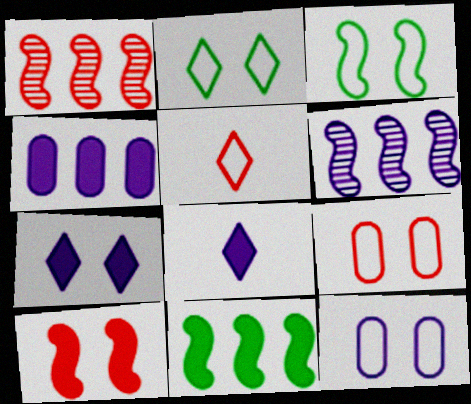[[6, 8, 12]]